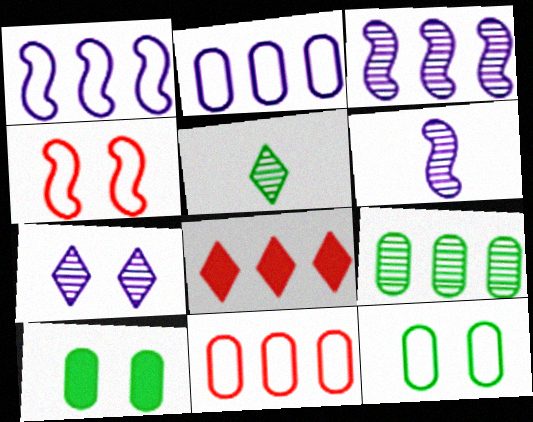[[1, 8, 9], 
[4, 7, 10], 
[6, 8, 12]]